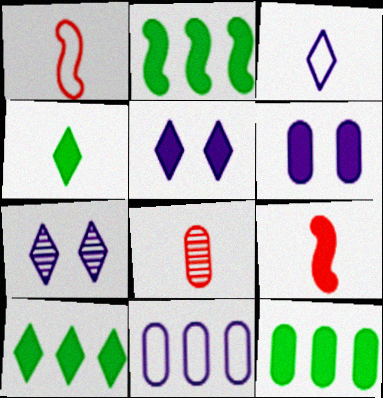[[1, 7, 12], 
[2, 10, 12], 
[5, 9, 12], 
[6, 9, 10]]